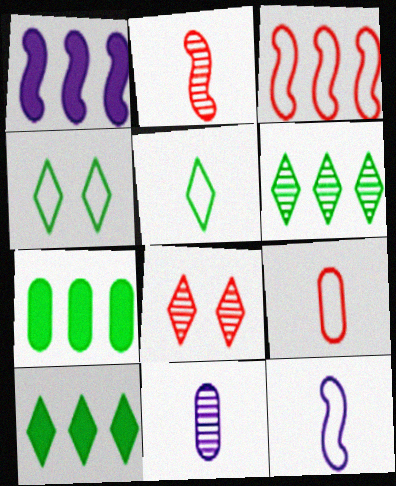[[5, 9, 12], 
[7, 8, 12]]